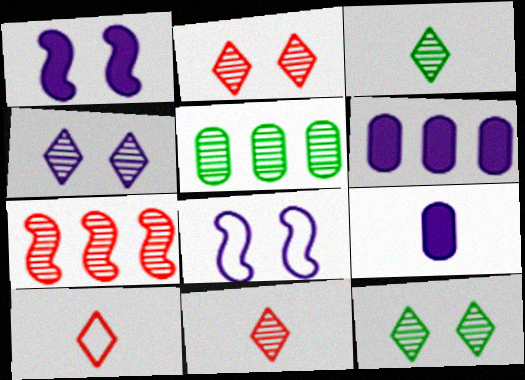[[1, 5, 10], 
[2, 4, 12]]